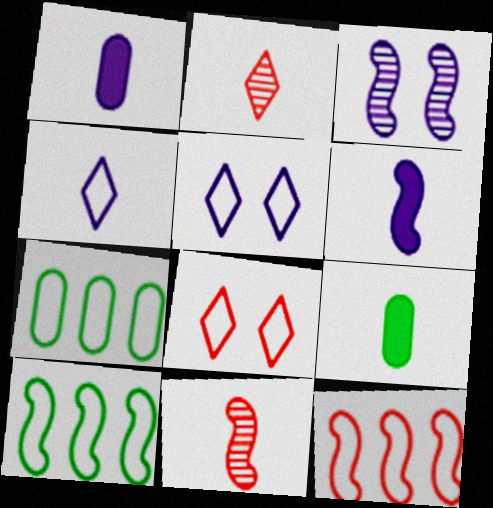[[4, 9, 11]]